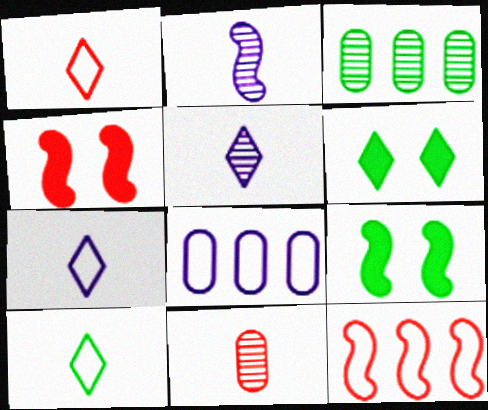[[1, 7, 10], 
[2, 9, 12], 
[3, 4, 7], 
[3, 9, 10]]